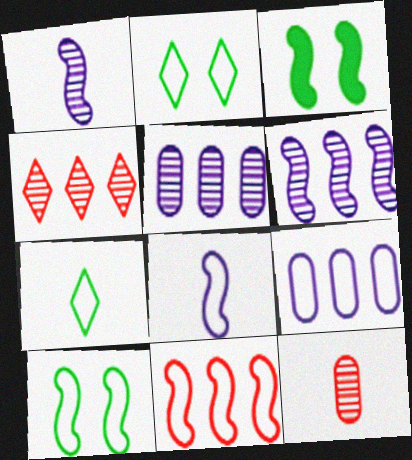[[1, 3, 11], 
[8, 10, 11]]